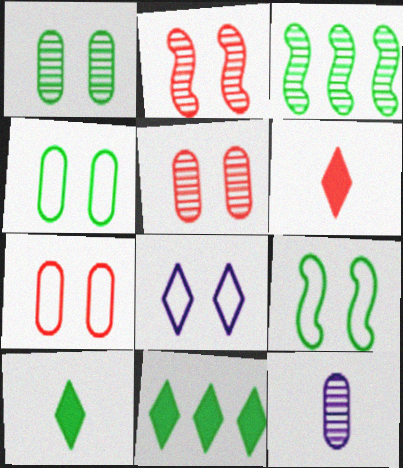[[3, 4, 10], 
[7, 8, 9]]